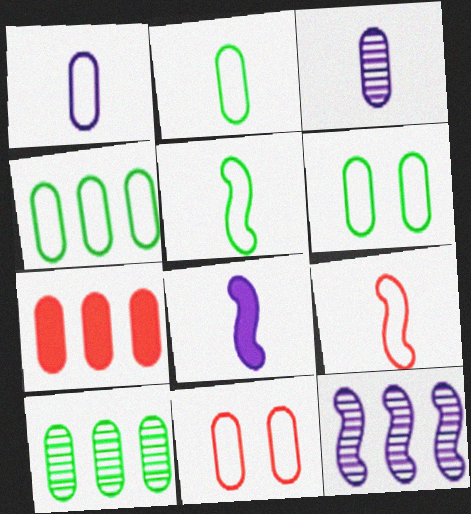[[1, 4, 11], 
[2, 4, 6], 
[3, 6, 7]]